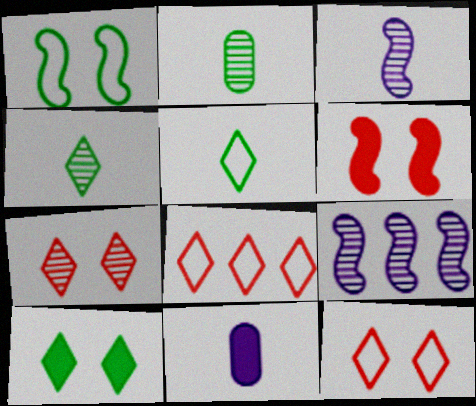[[2, 7, 9]]